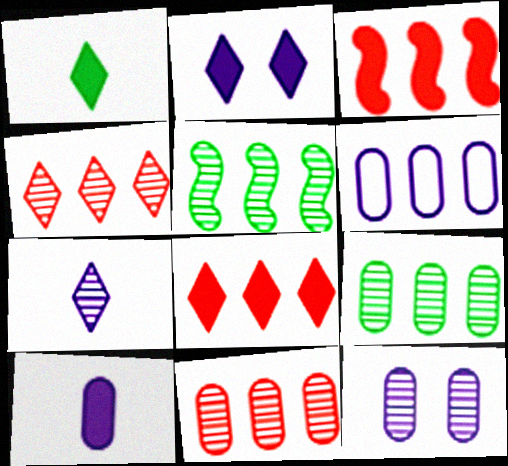[[1, 2, 8], 
[5, 6, 8], 
[6, 10, 12]]